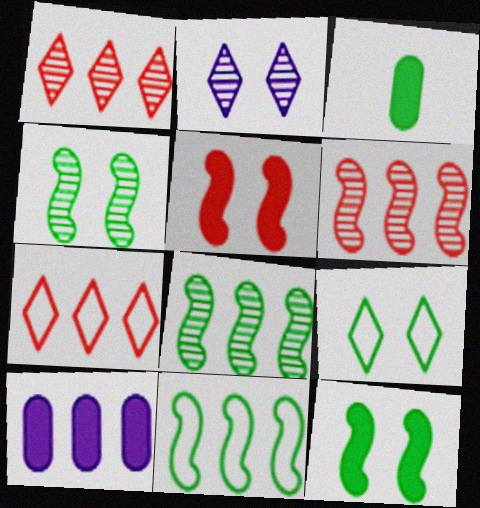[[1, 10, 11], 
[3, 8, 9], 
[7, 8, 10]]